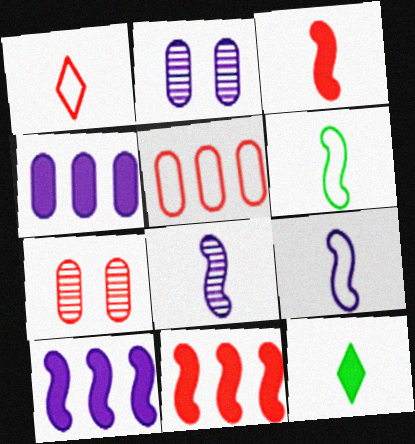[[1, 7, 11], 
[3, 6, 8]]